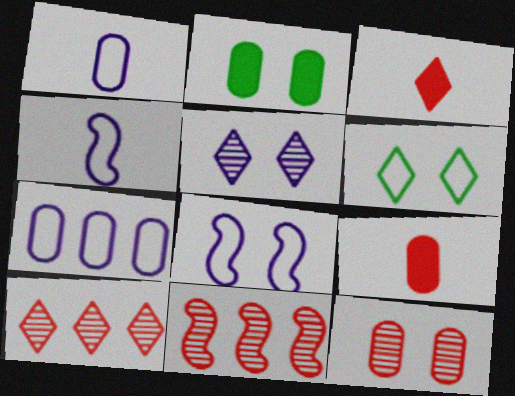[[2, 4, 10]]